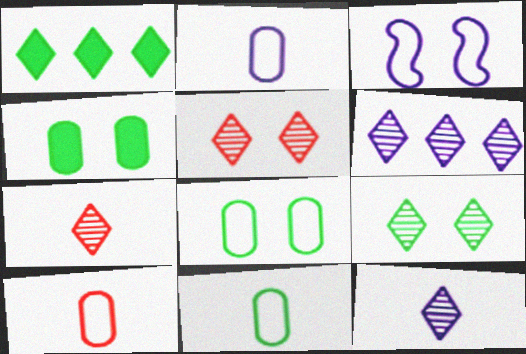[[2, 10, 11], 
[3, 4, 5], 
[6, 7, 9]]